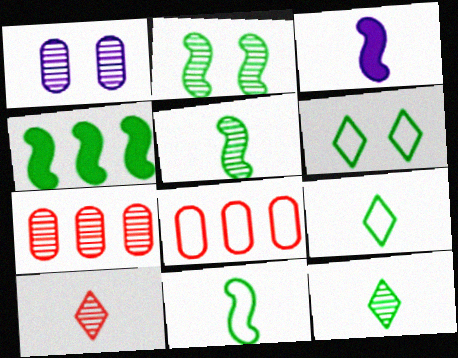[[2, 4, 11], 
[3, 6, 7]]